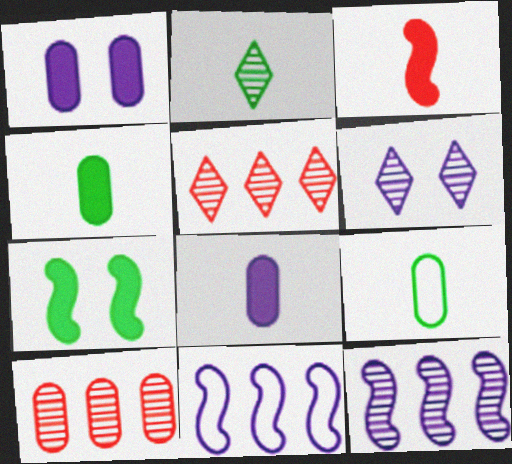[[1, 9, 10], 
[2, 5, 6], 
[6, 8, 11]]